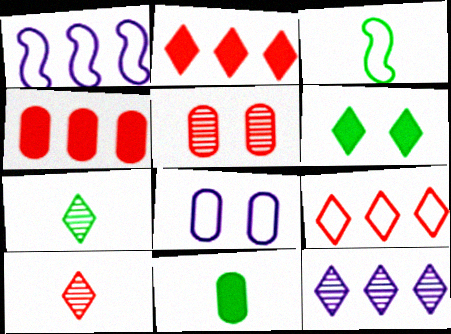[[3, 7, 11], 
[3, 8, 9]]